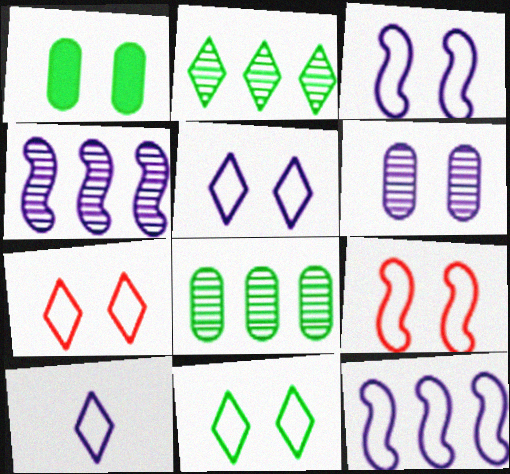[[5, 7, 11]]